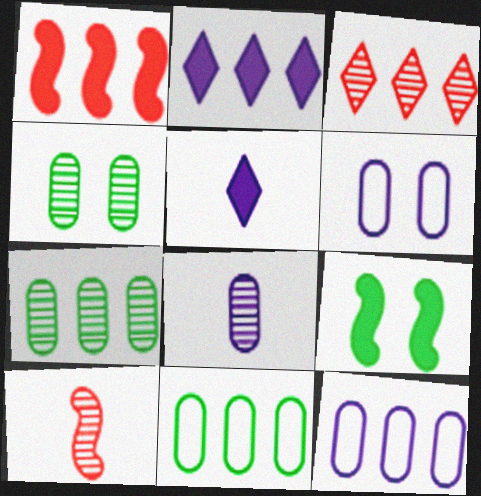[]